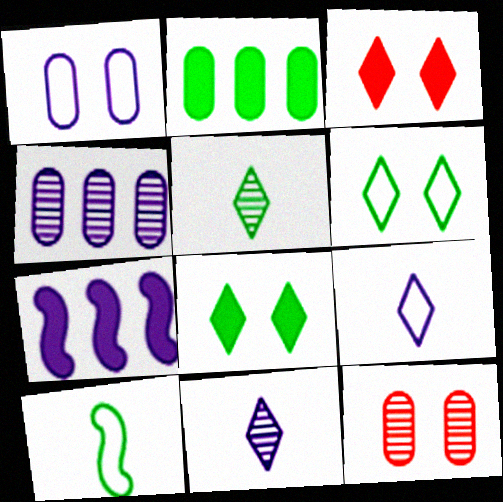[[1, 7, 11], 
[3, 4, 10]]